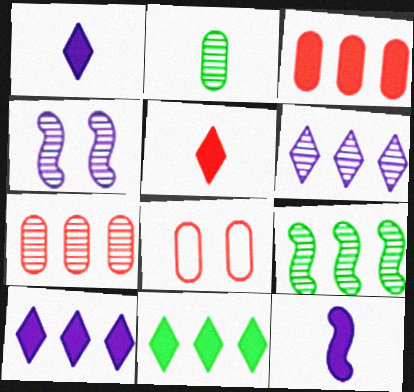[[1, 8, 9], 
[6, 7, 9]]